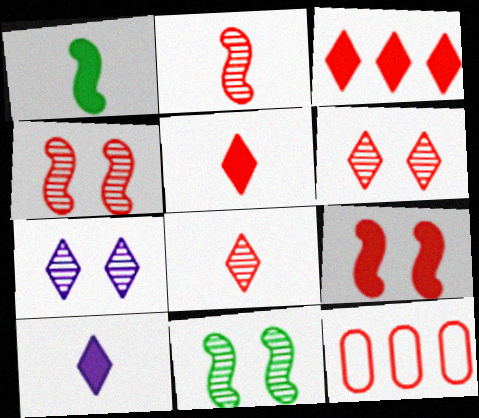[[1, 7, 12], 
[4, 5, 12], 
[8, 9, 12], 
[10, 11, 12]]